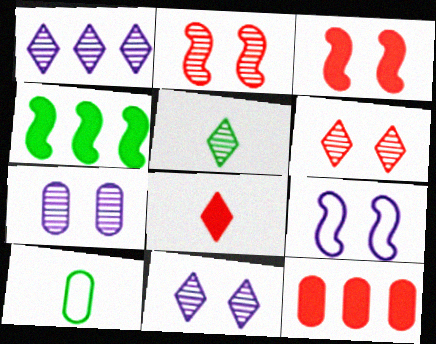[[1, 3, 10], 
[1, 5, 6], 
[3, 8, 12], 
[5, 9, 12], 
[7, 10, 12]]